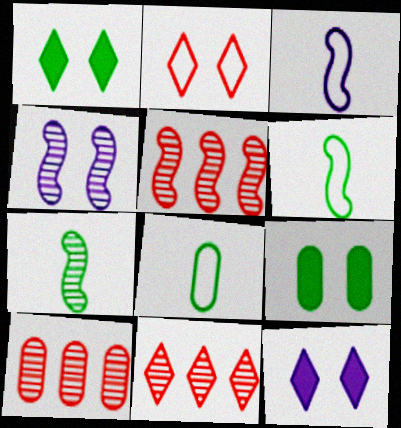[[1, 3, 10], 
[2, 4, 9], 
[3, 9, 11], 
[4, 5, 7], 
[5, 8, 12], 
[5, 10, 11], 
[6, 10, 12]]